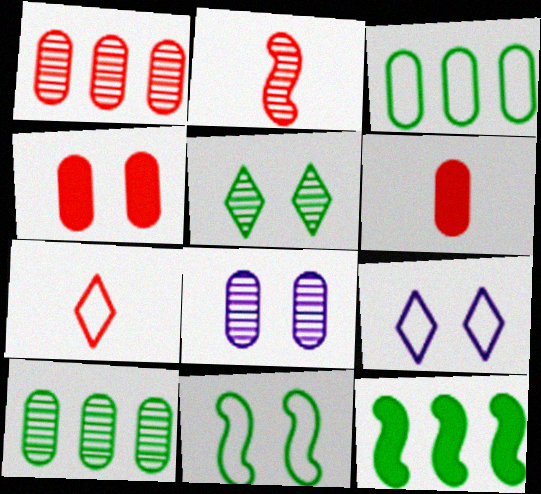[[2, 6, 7], 
[3, 6, 8], 
[7, 8, 12]]